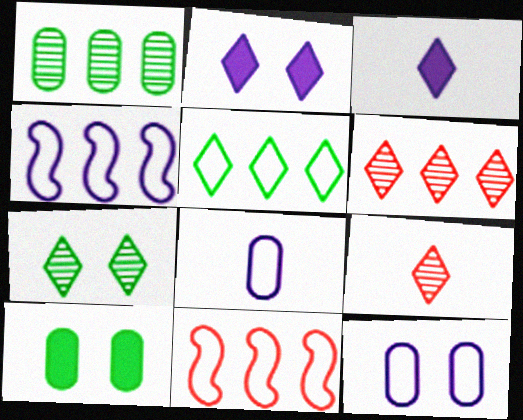[[2, 5, 9], 
[4, 9, 10]]